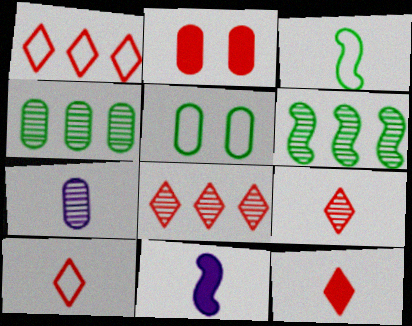[[3, 7, 12], 
[5, 8, 11], 
[9, 10, 12]]